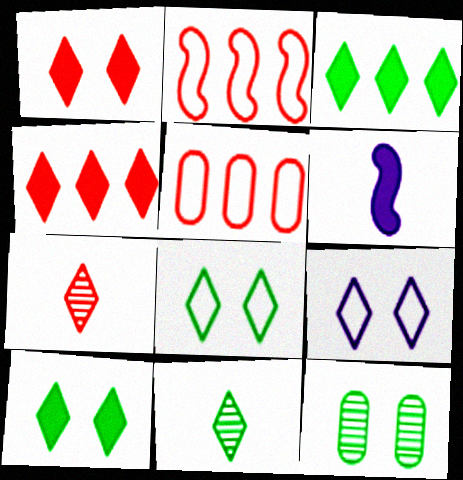[[3, 7, 9], 
[3, 8, 11], 
[4, 9, 11]]